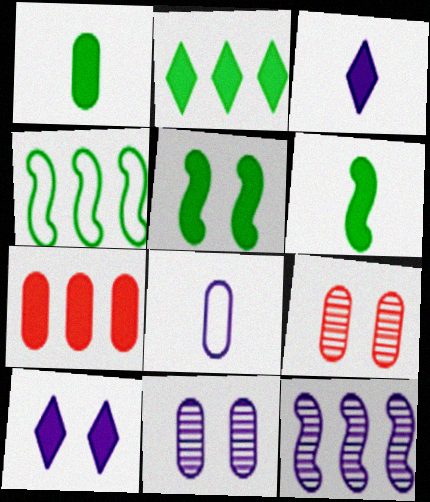[[1, 2, 5], 
[3, 4, 9], 
[3, 5, 7], 
[6, 7, 10], 
[8, 10, 12]]